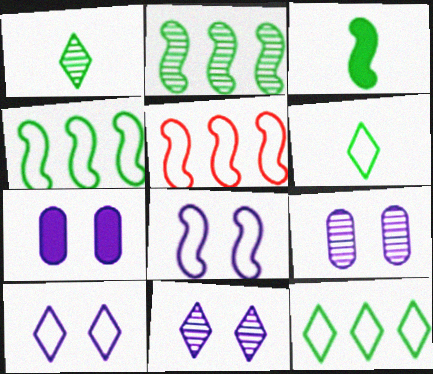[[1, 5, 7], 
[7, 8, 11]]